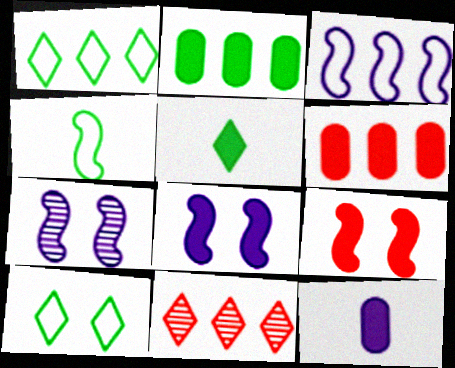[[2, 3, 11], 
[5, 6, 8]]